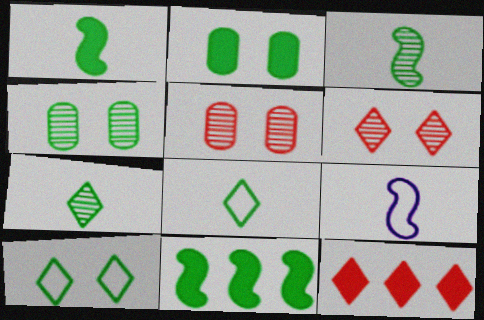[[4, 8, 11], 
[4, 9, 12]]